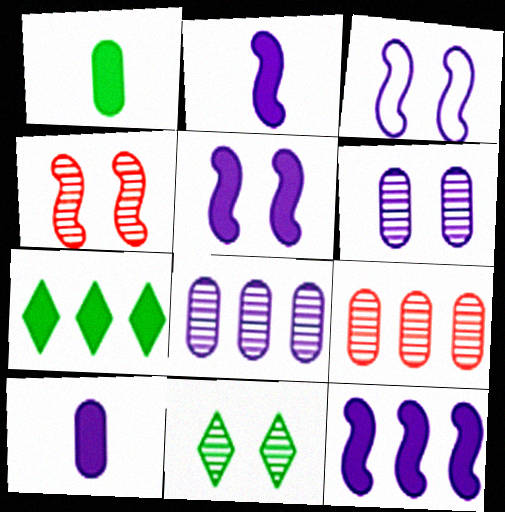[[2, 5, 12], 
[4, 6, 11]]